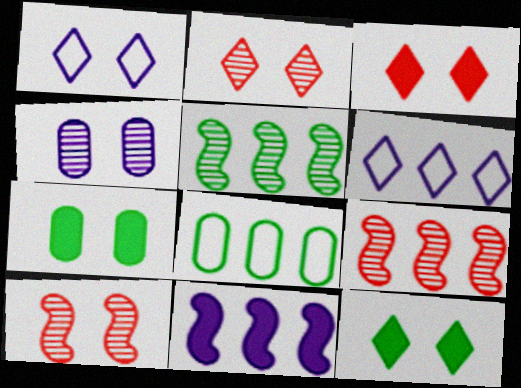[[1, 2, 12], 
[1, 7, 10]]